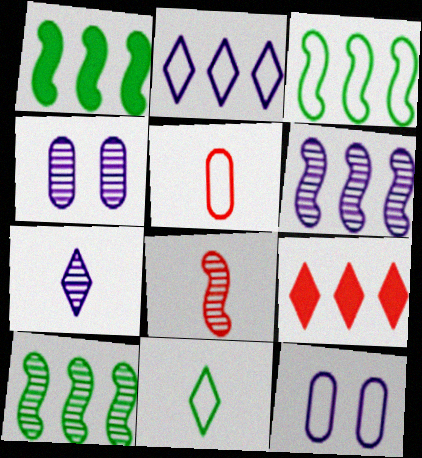[[1, 3, 10], 
[4, 6, 7]]